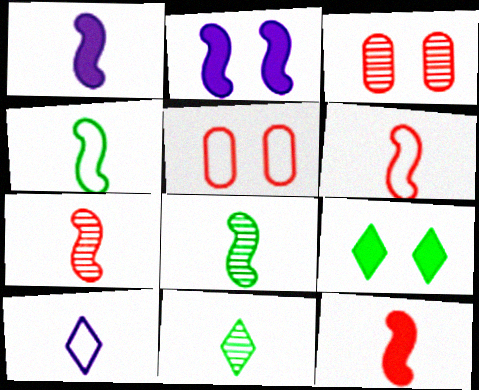[[1, 4, 7], 
[1, 6, 8], 
[6, 7, 12]]